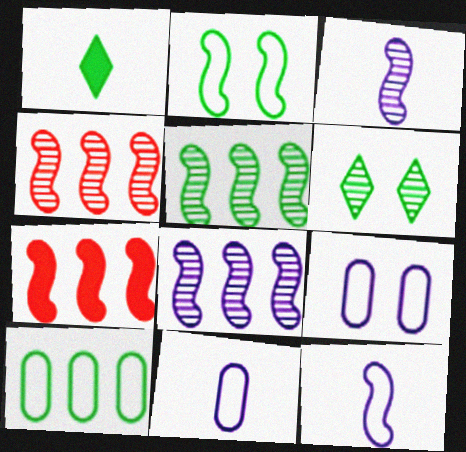[[1, 4, 9], 
[2, 3, 7], 
[4, 5, 8], 
[6, 7, 11]]